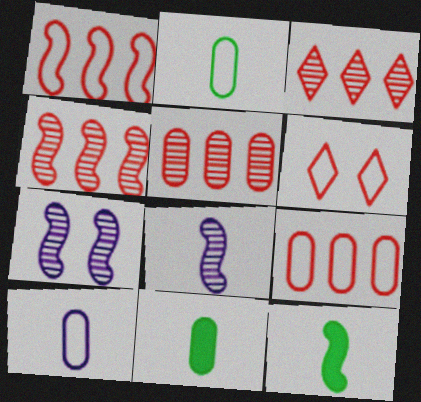[[1, 7, 12], 
[3, 4, 5]]